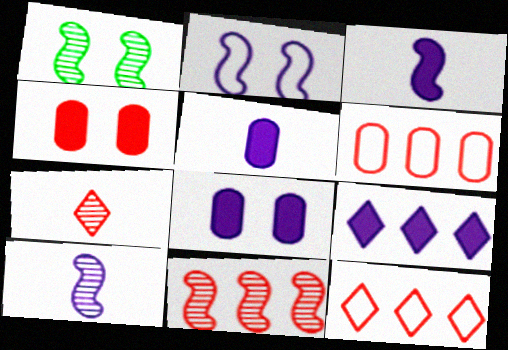[[1, 5, 12], 
[1, 10, 11], 
[3, 8, 9]]